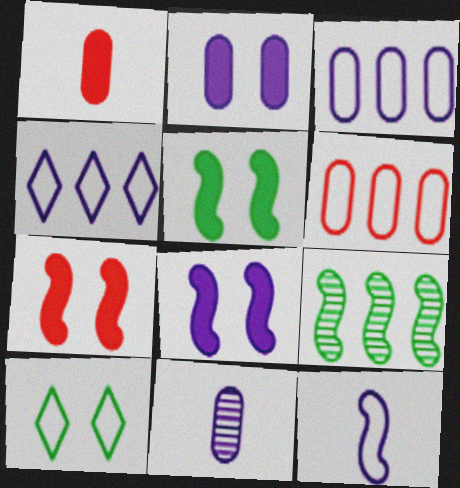[[2, 3, 11], 
[4, 8, 11], 
[5, 7, 8], 
[6, 10, 12], 
[7, 9, 12]]